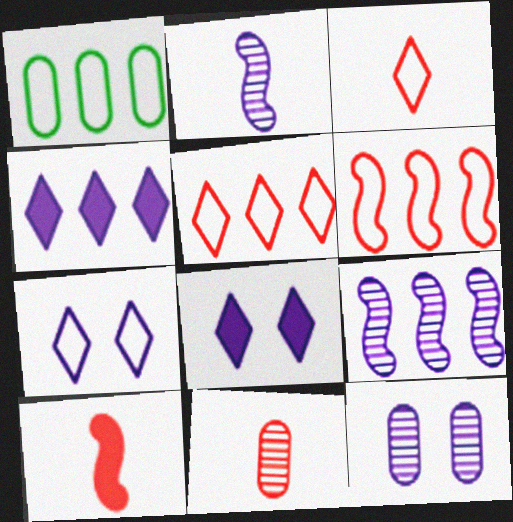[[3, 10, 11]]